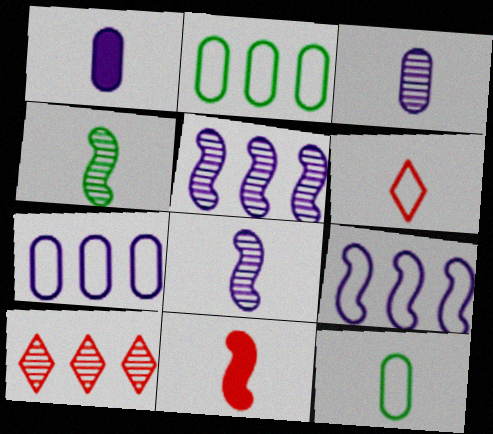[[1, 4, 6]]